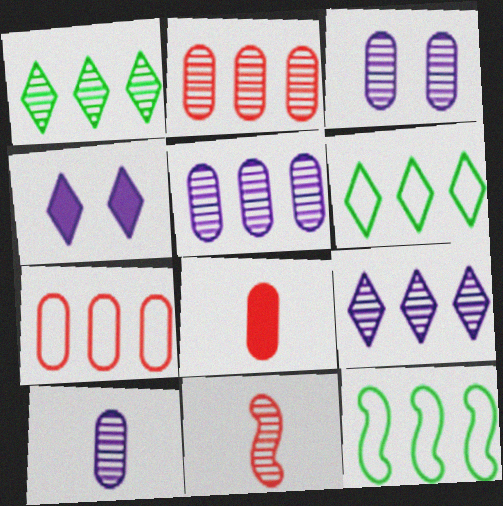[[1, 3, 11], 
[3, 5, 10]]